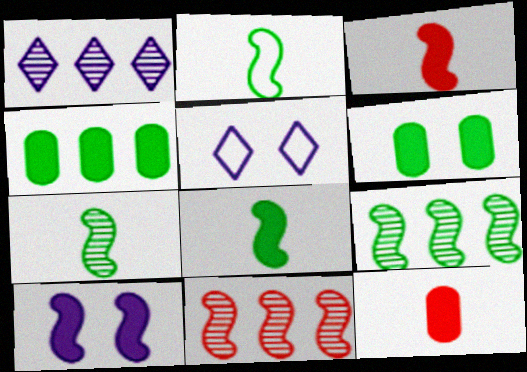[[2, 7, 8], 
[2, 10, 11], 
[5, 9, 12]]